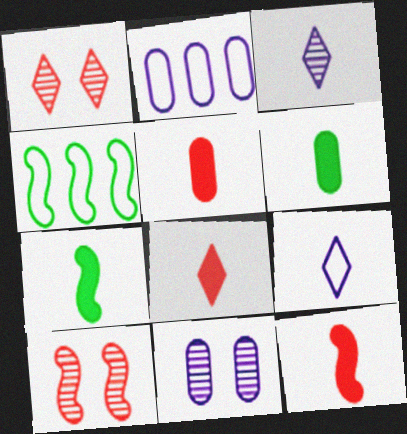[[1, 2, 7], 
[4, 8, 11], 
[5, 8, 12]]